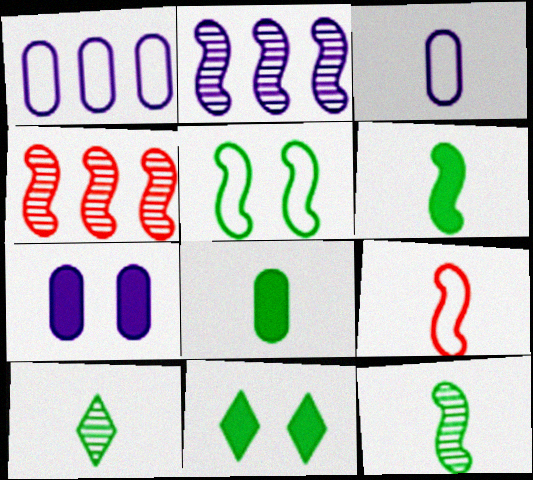[[3, 4, 11]]